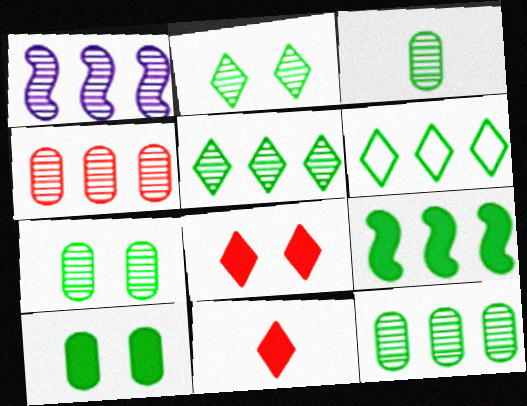[[1, 4, 5], 
[3, 7, 12], 
[6, 9, 12]]